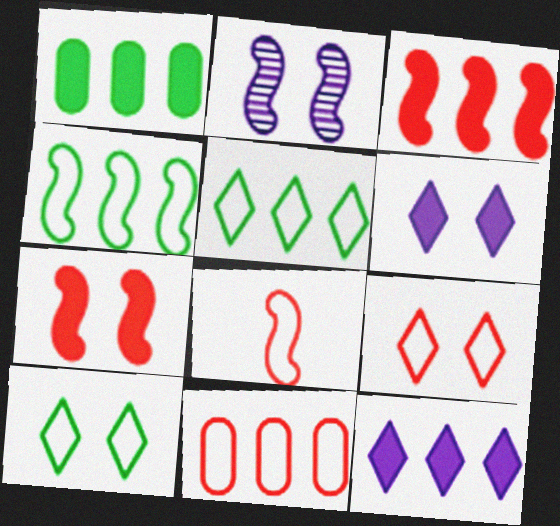[[1, 3, 12], 
[8, 9, 11]]